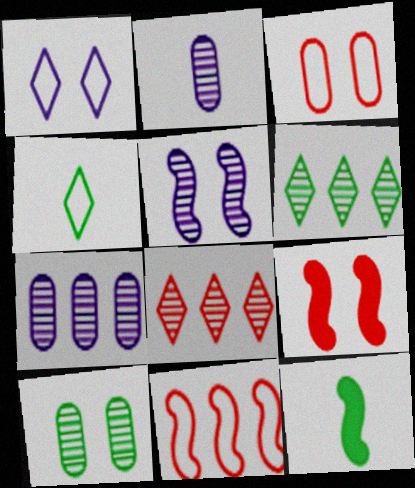[[1, 9, 10], 
[4, 7, 9], 
[5, 11, 12]]